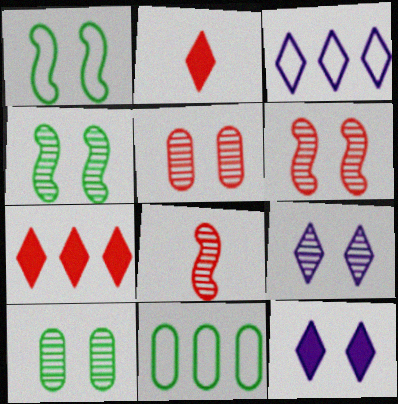[[1, 5, 12], 
[4, 5, 9], 
[6, 9, 10], 
[8, 11, 12]]